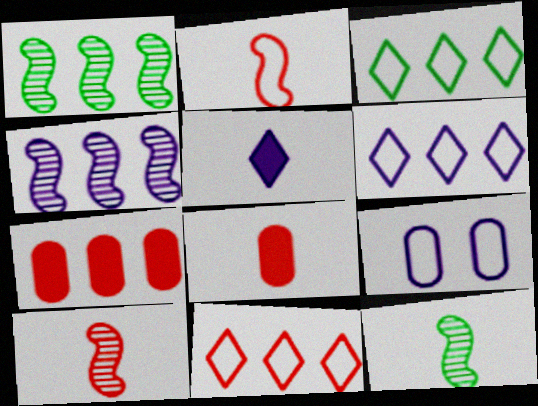[[1, 6, 7], 
[2, 3, 9], 
[3, 4, 7], 
[3, 6, 11], 
[4, 5, 9]]